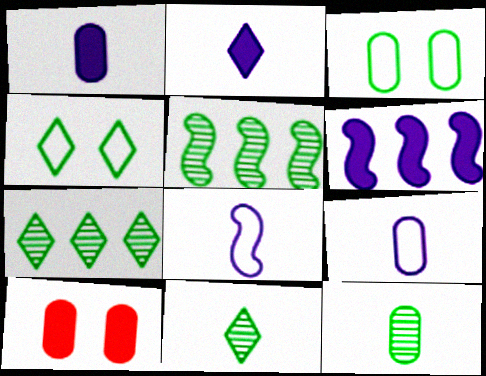[[7, 8, 10]]